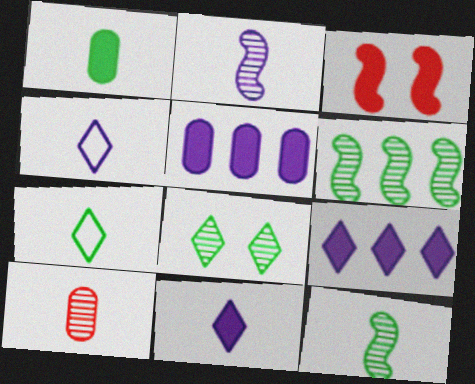[[1, 3, 9], 
[1, 7, 12]]